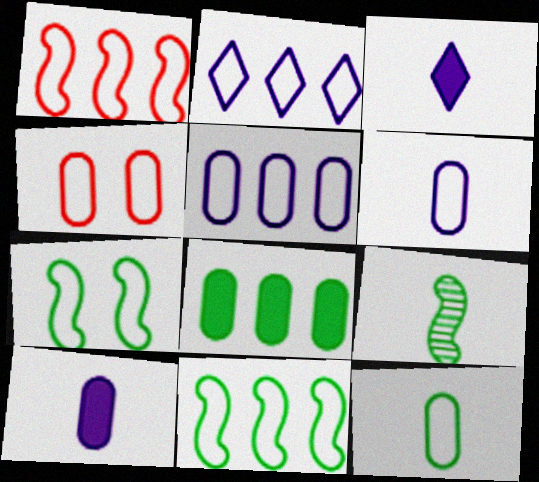[[4, 5, 12]]